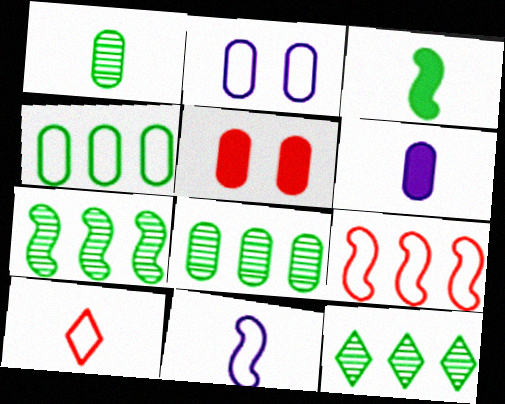[[5, 11, 12], 
[7, 8, 12]]